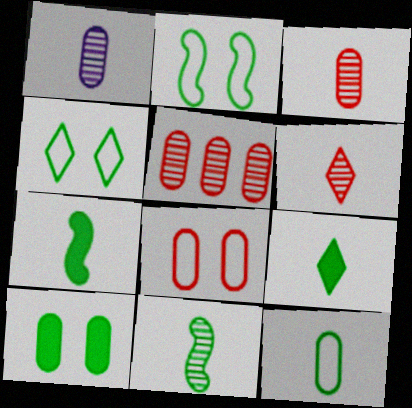[[1, 6, 11], 
[9, 11, 12]]